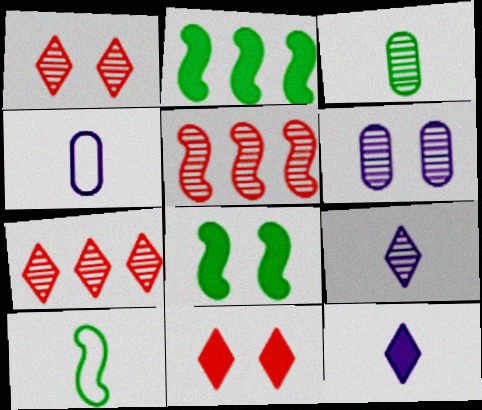[[1, 2, 4], 
[4, 7, 8]]